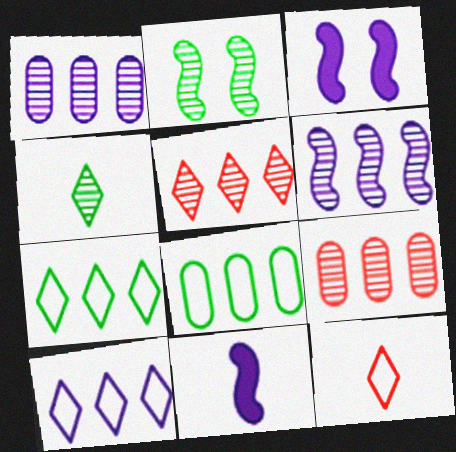[]